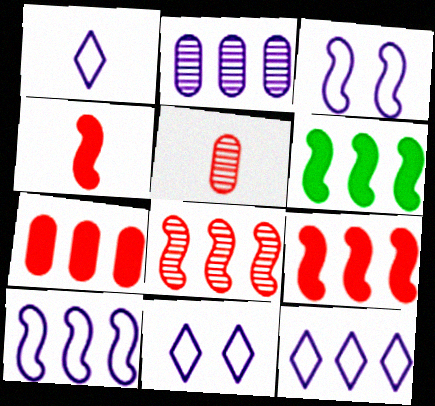[[1, 11, 12], 
[5, 6, 11], 
[6, 8, 10]]